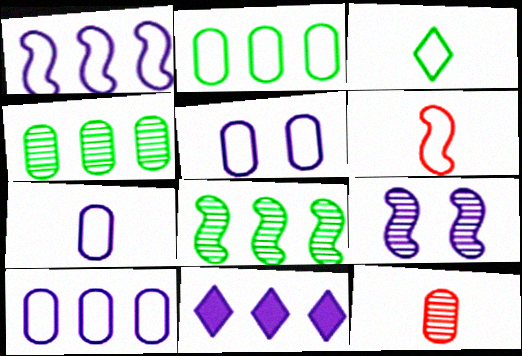[[3, 6, 7], 
[5, 7, 10], 
[7, 9, 11]]